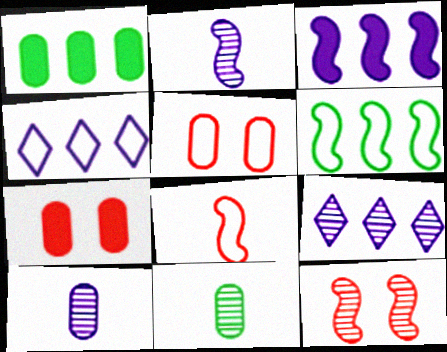[[1, 5, 10], 
[9, 11, 12]]